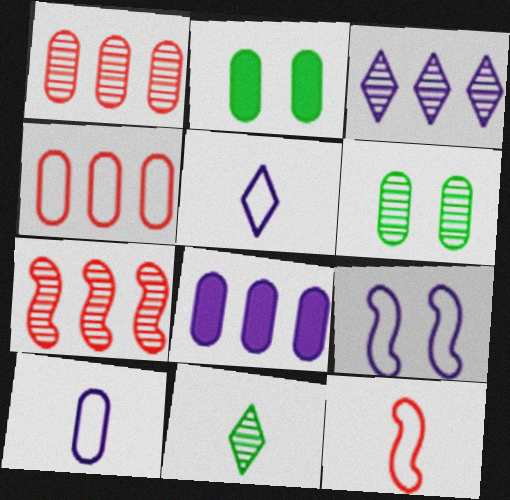[[1, 2, 10], 
[2, 3, 12], 
[2, 5, 7]]